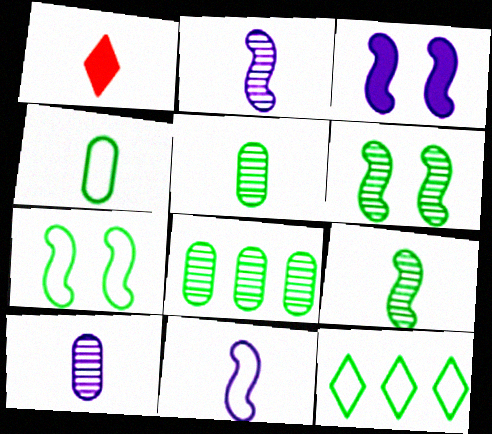[[1, 2, 4], 
[1, 5, 11], 
[4, 7, 12]]